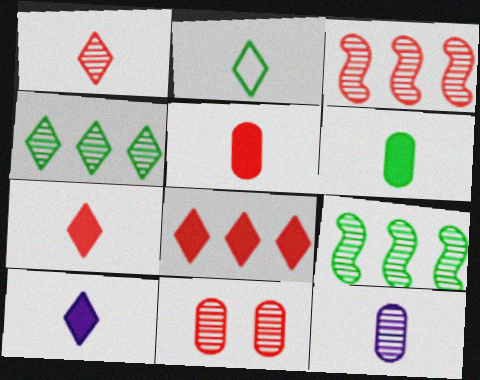[[1, 2, 10], 
[1, 3, 11]]